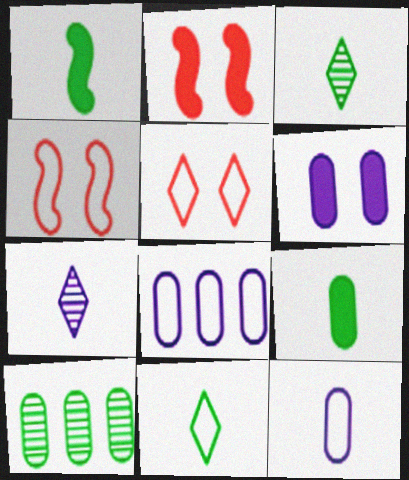[[2, 3, 8], 
[4, 8, 11]]